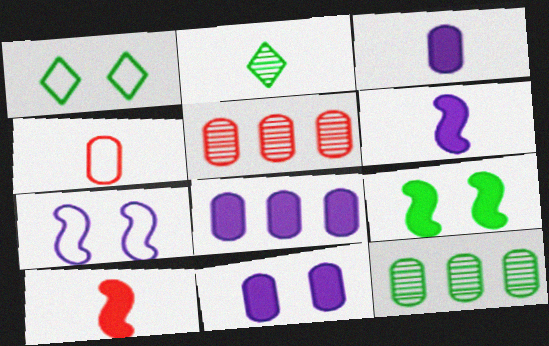[[1, 5, 6], 
[2, 4, 6], 
[3, 8, 11], 
[4, 11, 12]]